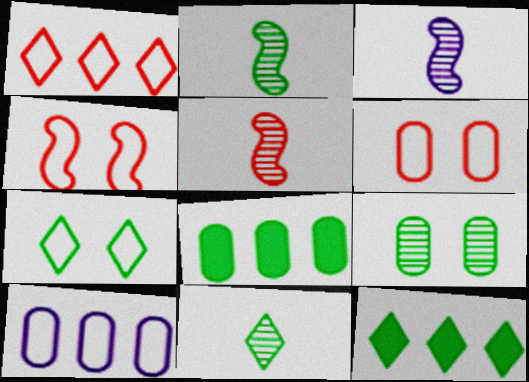[[2, 3, 5], 
[2, 7, 8], 
[3, 6, 12], 
[7, 11, 12]]